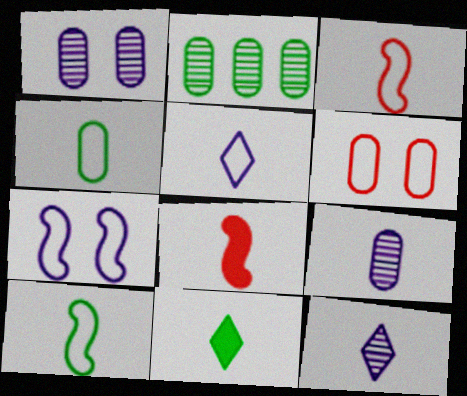[[3, 4, 5], 
[3, 9, 11], 
[4, 8, 12]]